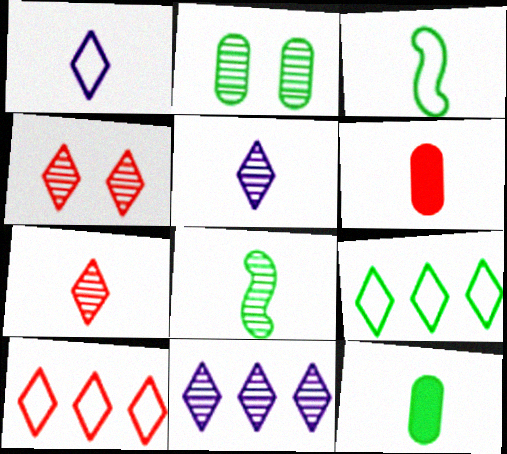[[1, 6, 8], 
[3, 5, 6]]